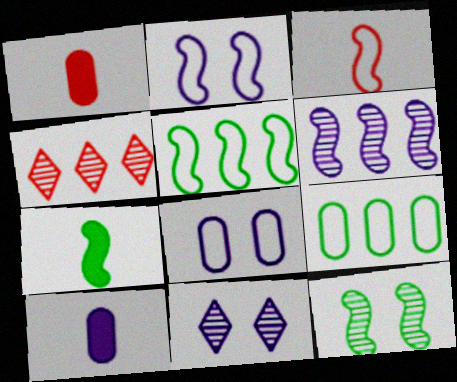[[1, 5, 11], 
[2, 3, 5], 
[4, 7, 8], 
[5, 7, 12]]